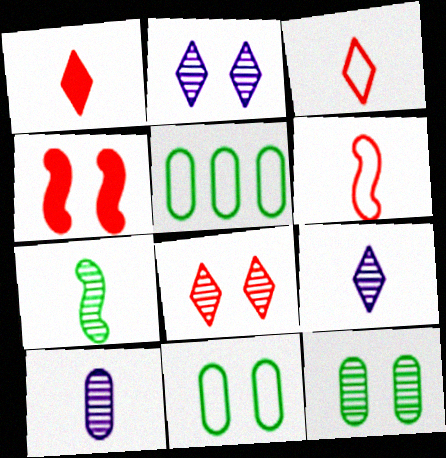[[2, 4, 11], 
[4, 5, 9]]